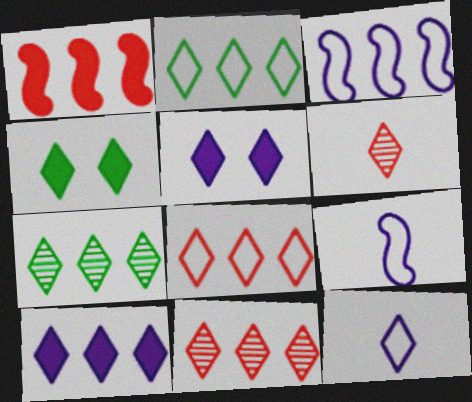[[2, 5, 6], 
[2, 10, 11], 
[4, 11, 12], 
[7, 8, 10]]